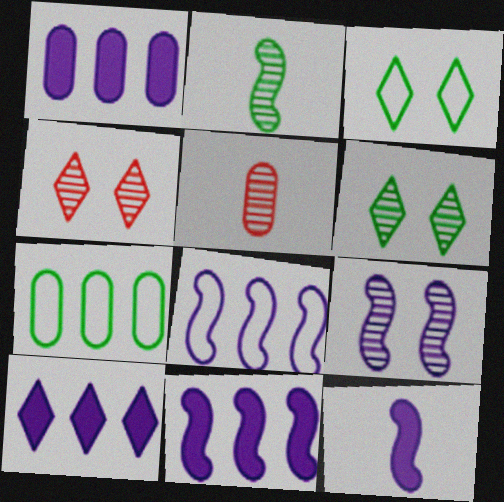[[1, 10, 11], 
[3, 5, 11], 
[4, 7, 12], 
[8, 9, 12]]